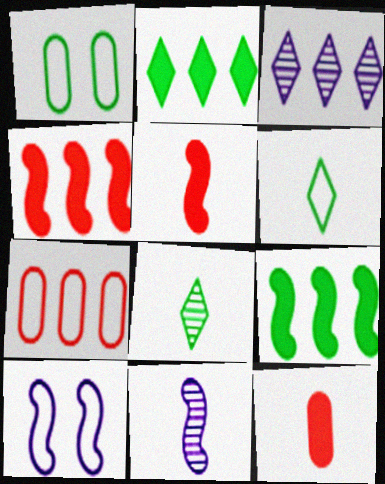[[1, 3, 5], 
[1, 8, 9], 
[3, 7, 9], 
[6, 7, 10], 
[6, 11, 12]]